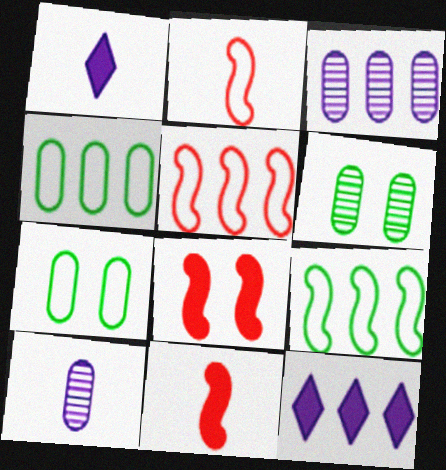[[1, 5, 6], 
[2, 6, 12]]